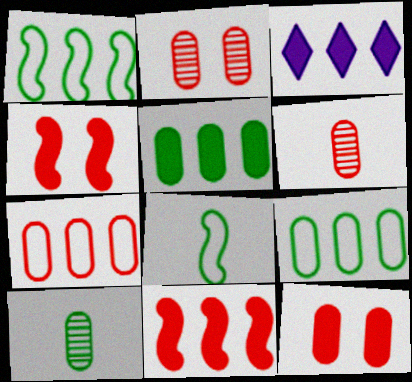[[2, 3, 8], 
[3, 5, 11], 
[6, 7, 12]]